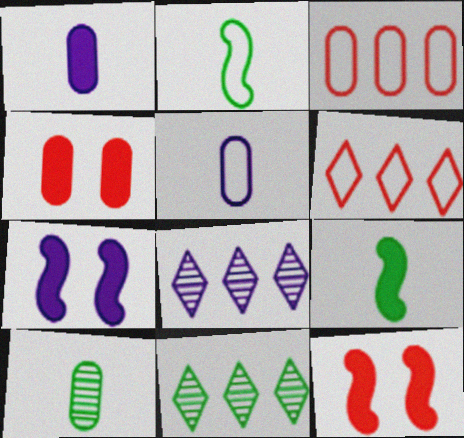[[2, 4, 8], 
[5, 7, 8], 
[5, 11, 12], 
[6, 7, 10]]